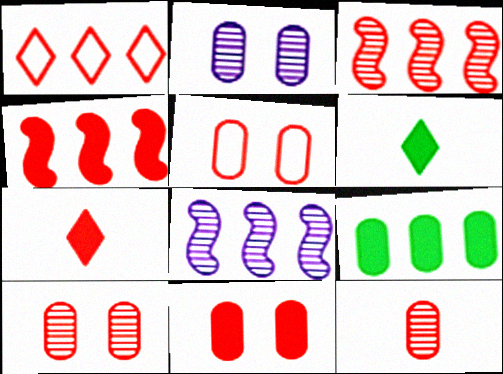[[1, 8, 9], 
[3, 5, 7], 
[4, 7, 11], 
[5, 6, 8], 
[5, 10, 11]]